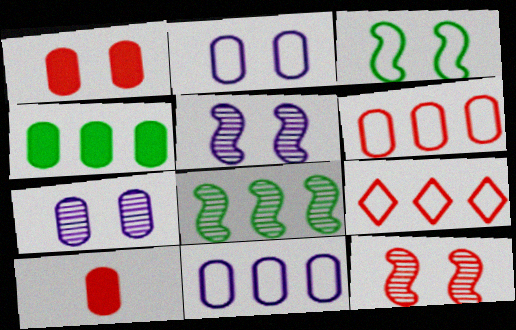[[9, 10, 12]]